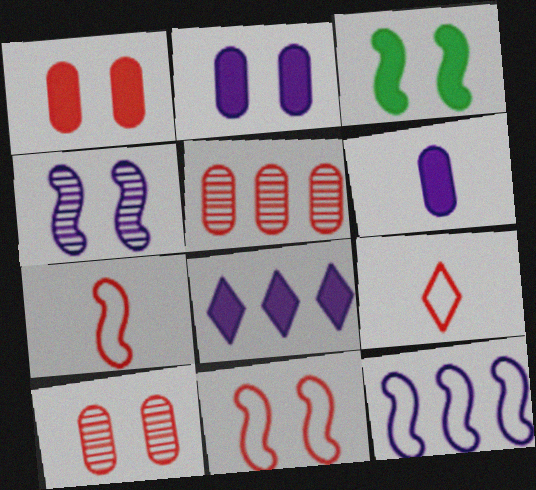[[3, 4, 11]]